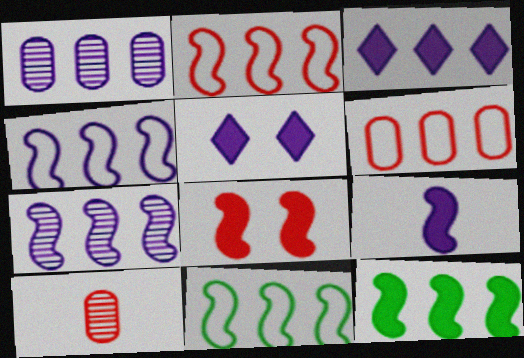[[1, 3, 4], 
[2, 4, 11], 
[2, 7, 12], 
[5, 10, 11], 
[8, 9, 12]]